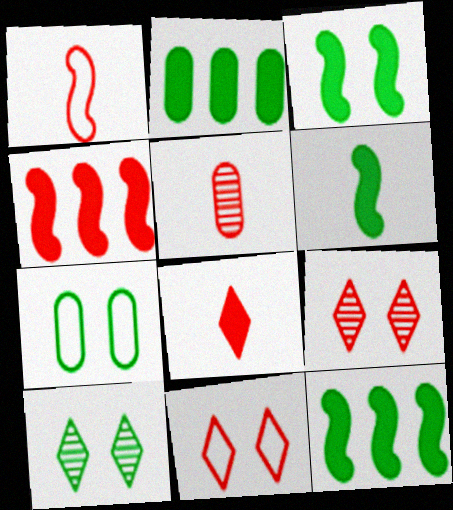[[1, 5, 8], 
[3, 6, 12], 
[3, 7, 10], 
[4, 5, 11]]